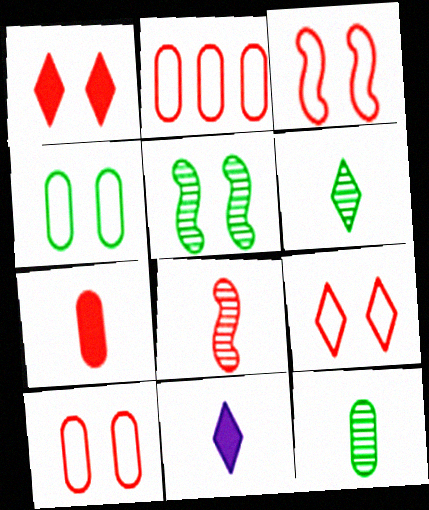[[1, 2, 8], 
[2, 5, 11], 
[3, 9, 10]]